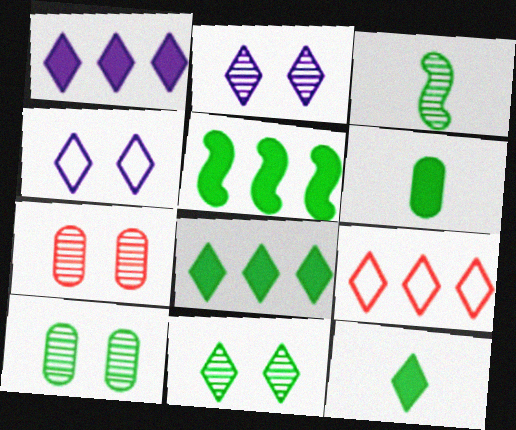[[2, 9, 12]]